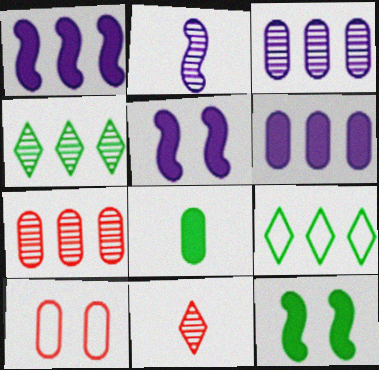[[1, 7, 9], 
[3, 8, 10]]